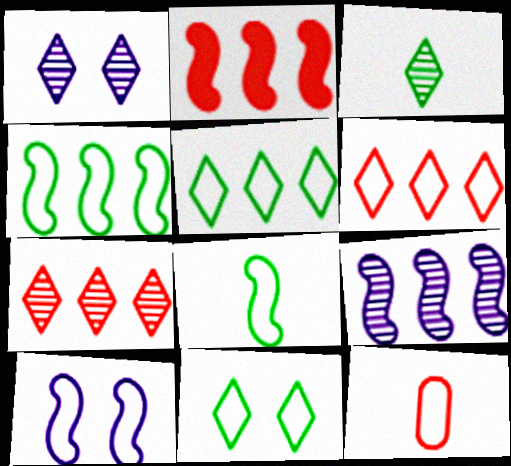[[1, 3, 7], 
[2, 4, 9], 
[5, 10, 12]]